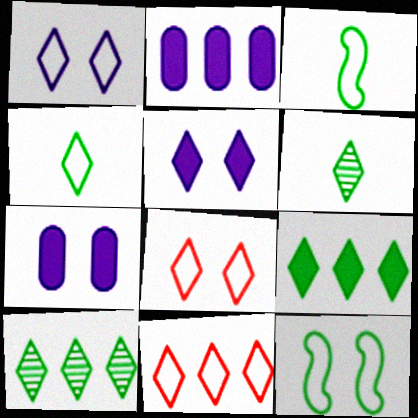[[1, 4, 11], 
[5, 6, 11]]